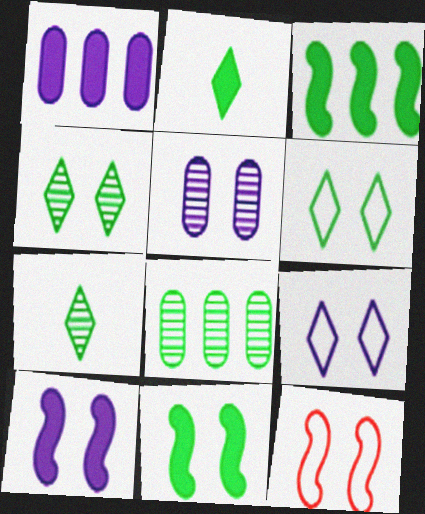[[1, 7, 12], 
[5, 9, 10]]